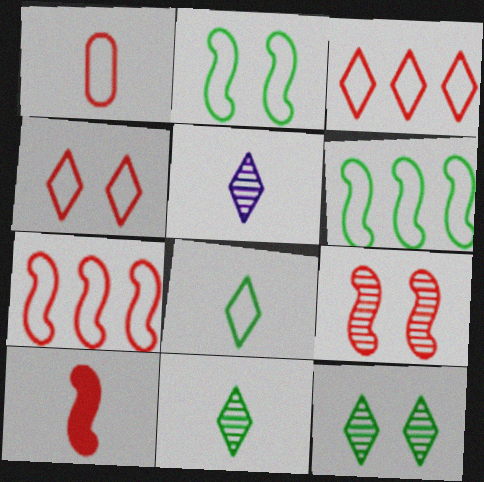[[1, 4, 7], 
[7, 9, 10]]